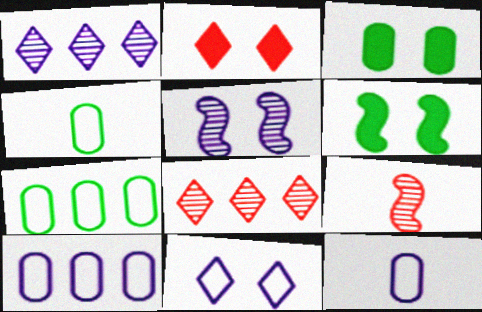[[6, 8, 12]]